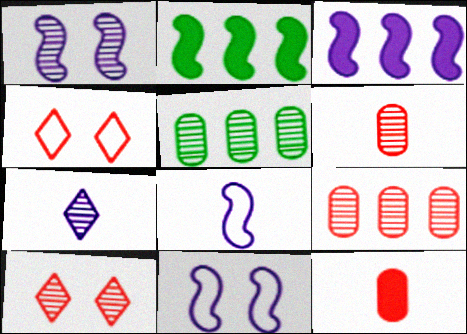[[1, 3, 8]]